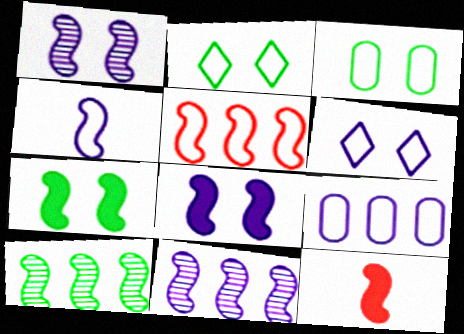[[4, 6, 9], 
[4, 8, 11]]